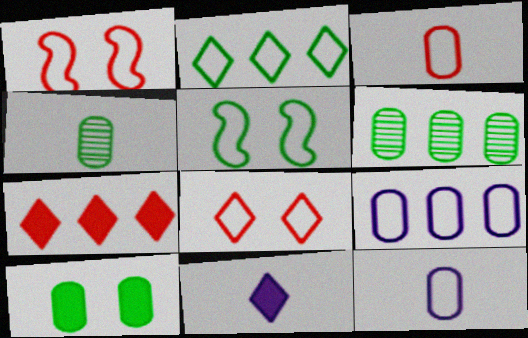[[1, 2, 12], 
[1, 6, 11]]